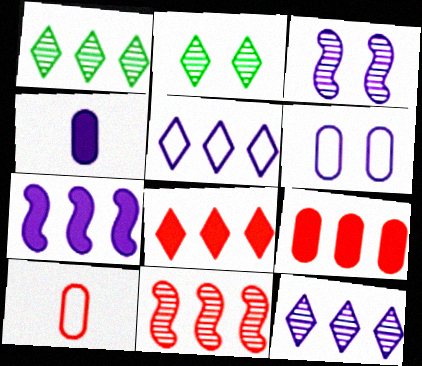[[1, 5, 8], 
[2, 7, 10], 
[3, 4, 5]]